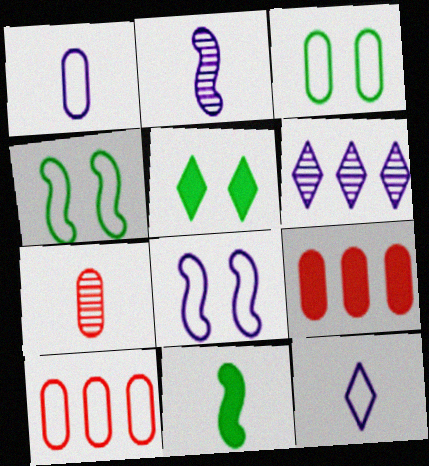[[1, 3, 10], 
[2, 5, 10], 
[4, 10, 12], 
[7, 11, 12]]